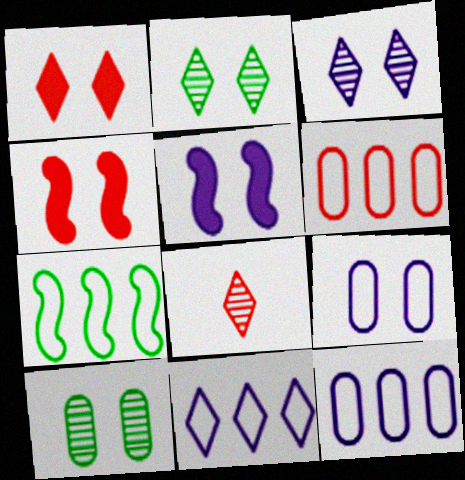[[2, 4, 9], 
[3, 5, 9], 
[4, 6, 8], 
[6, 7, 11]]